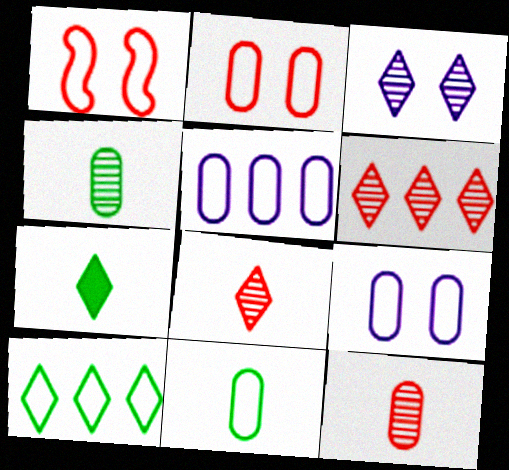[[2, 5, 11]]